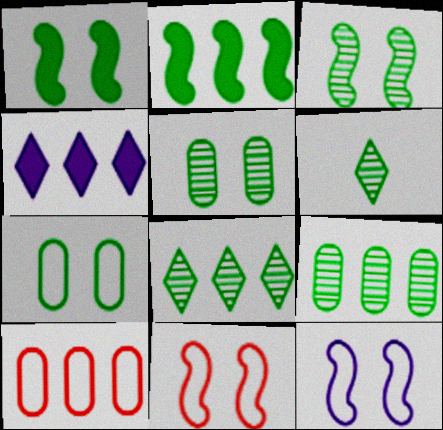[[2, 6, 7], 
[3, 6, 9]]